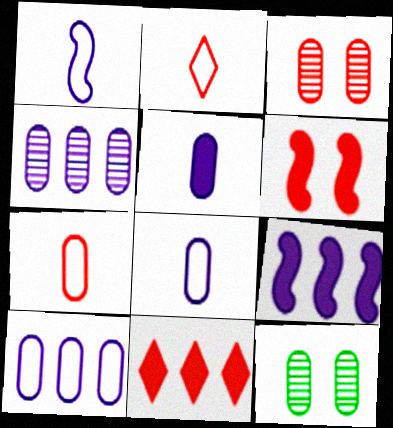[[1, 11, 12], 
[2, 9, 12]]